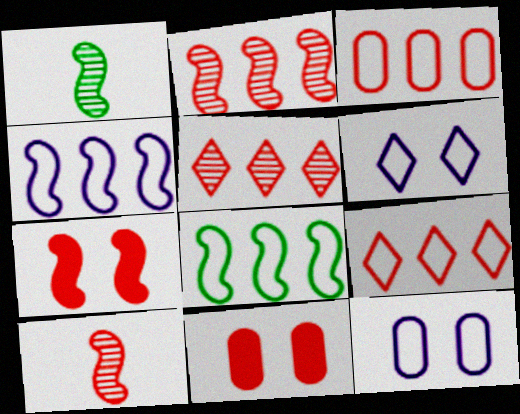[[1, 4, 7], 
[9, 10, 11]]